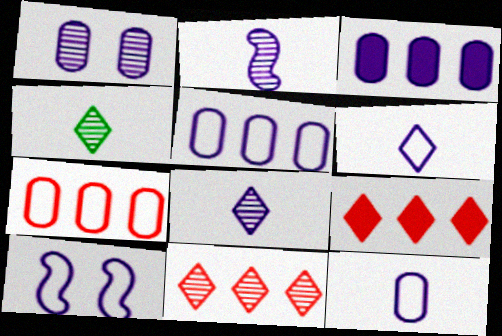[[1, 3, 12], 
[3, 8, 10], 
[5, 6, 10]]